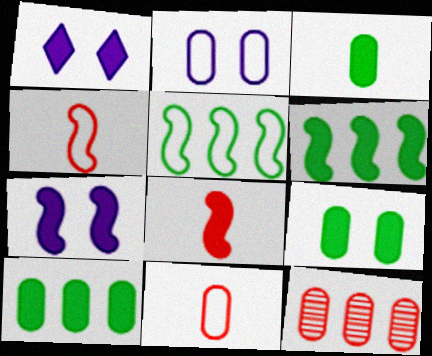[[1, 8, 10], 
[2, 3, 12], 
[3, 9, 10], 
[6, 7, 8]]